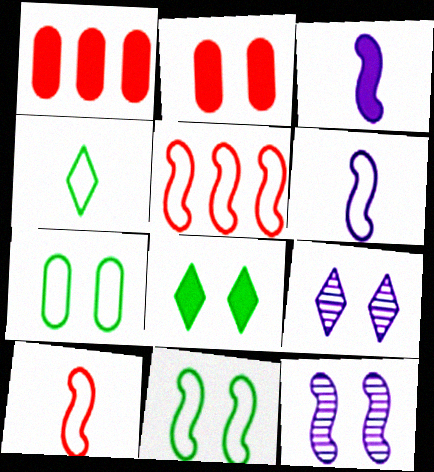[[1, 3, 8], 
[1, 4, 12], 
[2, 9, 11], 
[5, 6, 11]]